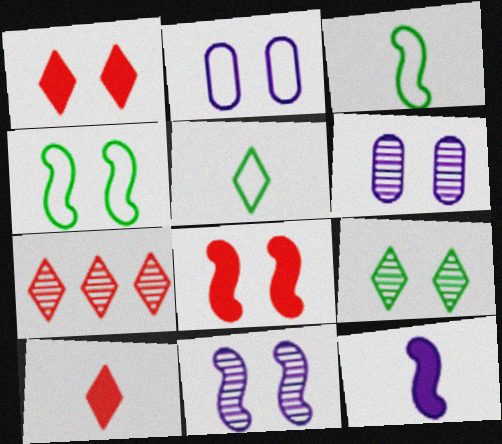[[1, 4, 6], 
[2, 8, 9], 
[4, 8, 11]]